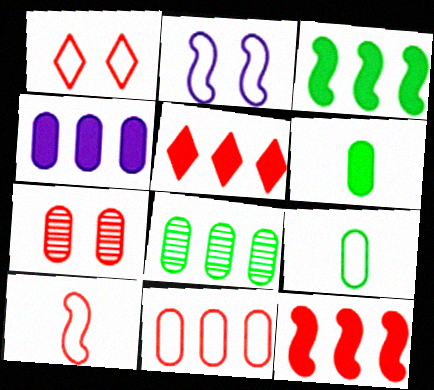[[1, 10, 11], 
[3, 4, 5], 
[4, 7, 9], 
[4, 8, 11], 
[5, 7, 10]]